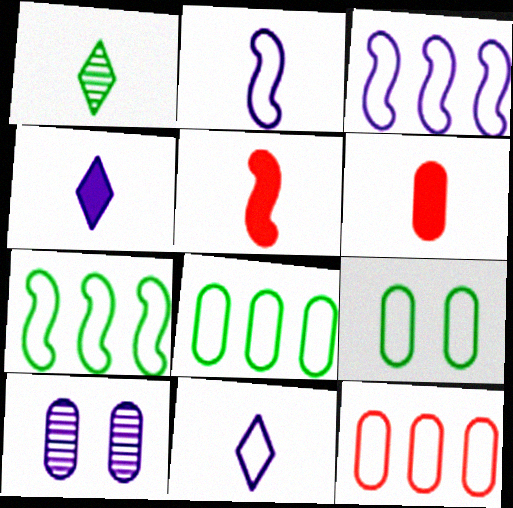[[1, 2, 6], 
[3, 4, 10], 
[6, 8, 10]]